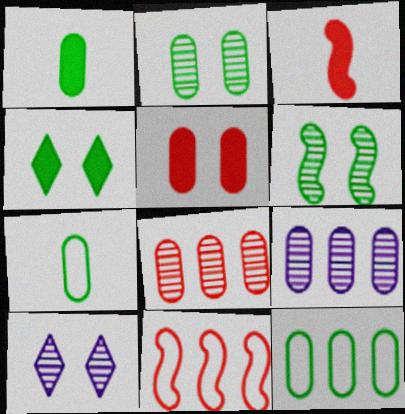[[1, 2, 12], 
[1, 10, 11], 
[3, 10, 12], 
[5, 7, 9]]